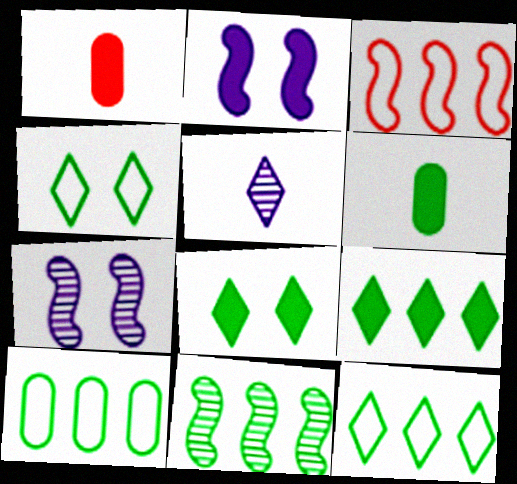[[1, 2, 9], 
[1, 7, 12], 
[4, 6, 11], 
[9, 10, 11]]